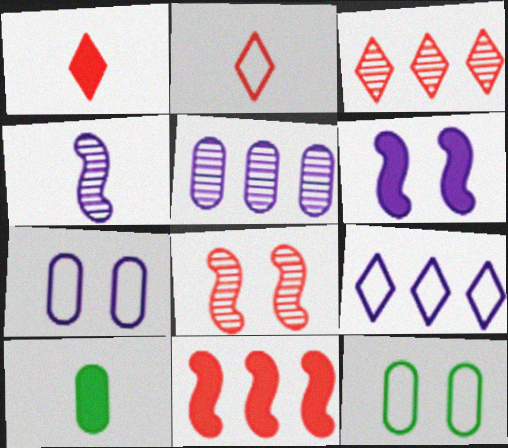[[2, 4, 10], 
[8, 9, 10]]